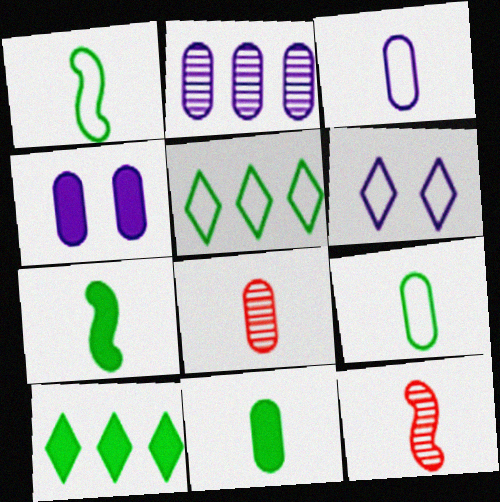[[2, 3, 4], 
[3, 8, 11], 
[4, 5, 12]]